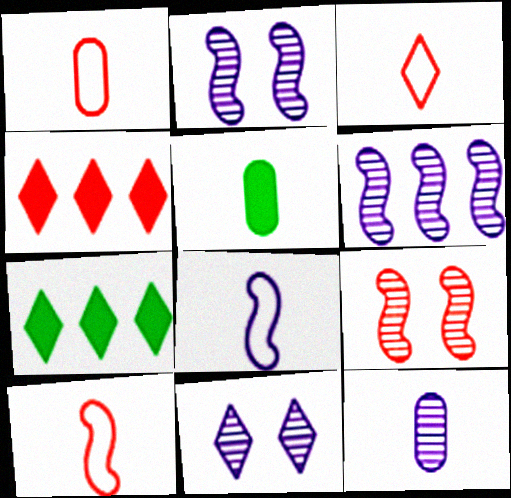[[1, 2, 7], 
[1, 3, 10], 
[1, 4, 9], 
[1, 5, 12], 
[3, 7, 11], 
[6, 11, 12]]